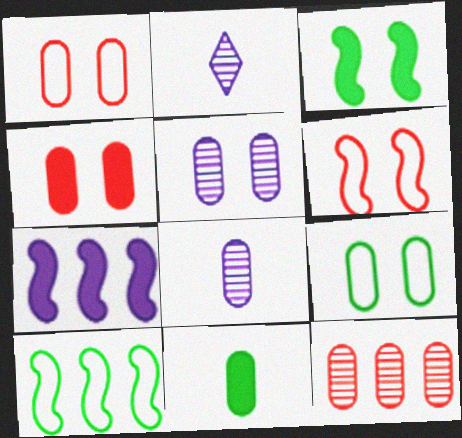[[2, 4, 10], 
[4, 5, 9]]